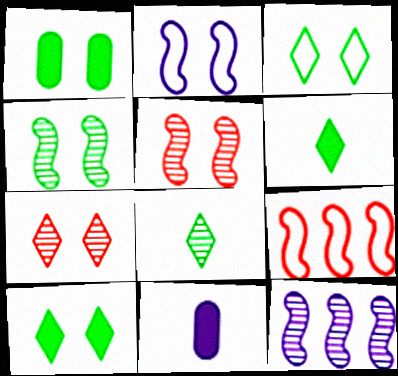[[1, 2, 7], 
[1, 3, 4]]